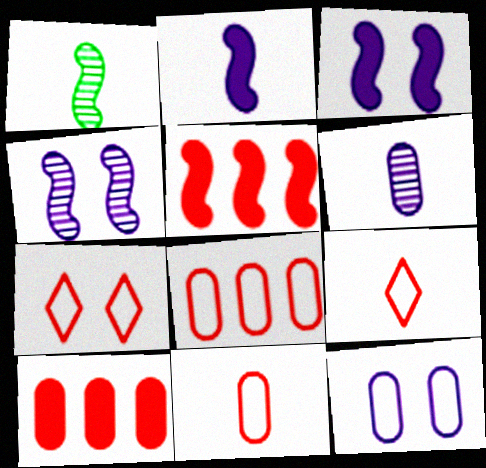[]